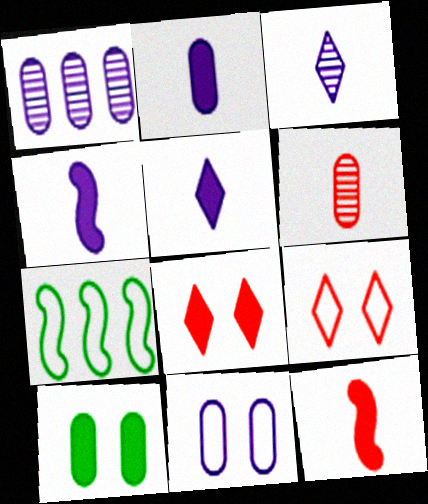[[1, 2, 11], 
[2, 4, 5]]